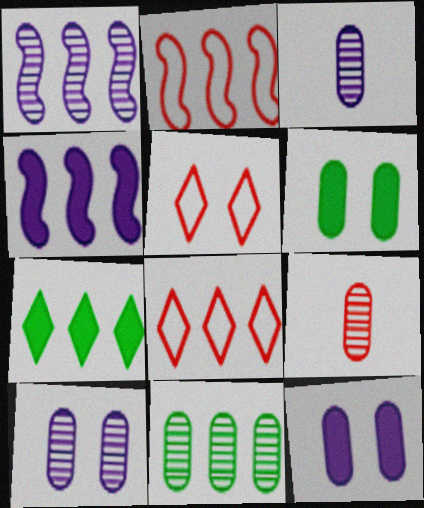[[4, 8, 11], 
[9, 10, 11]]